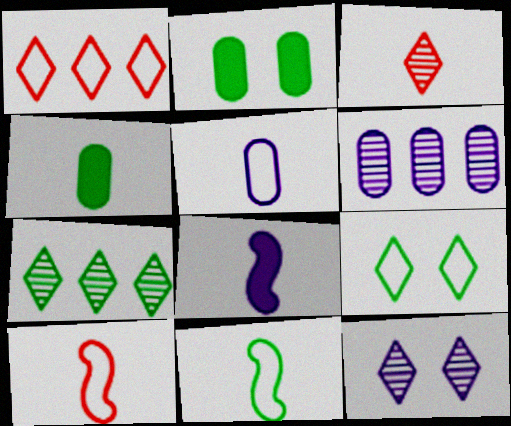[[2, 7, 11], 
[3, 7, 12]]